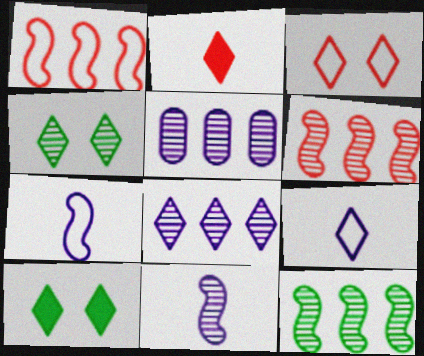[]